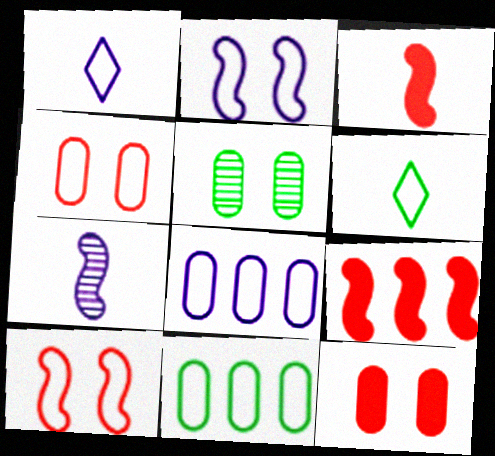[[1, 2, 8], 
[1, 5, 9], 
[1, 10, 11], 
[6, 8, 10]]